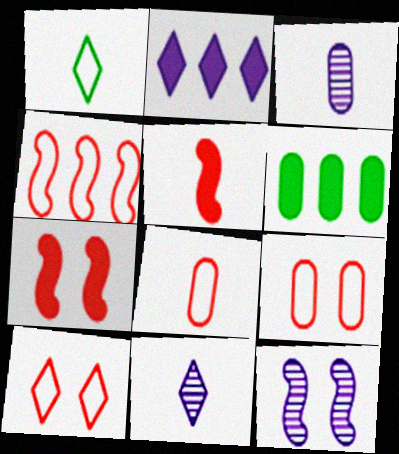[[1, 3, 5], 
[3, 6, 9], 
[4, 8, 10]]